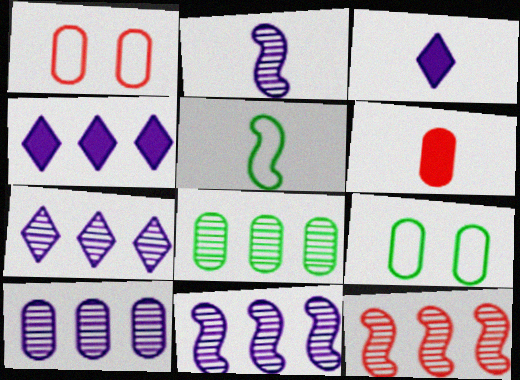[[3, 9, 12], 
[6, 9, 10], 
[7, 8, 12], 
[7, 10, 11]]